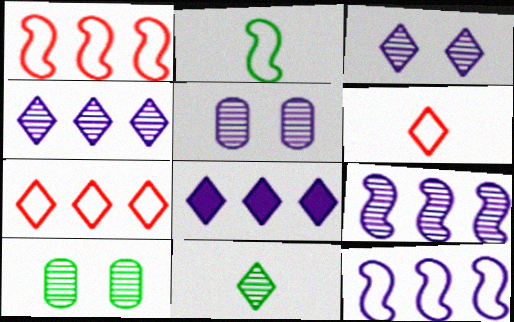[]